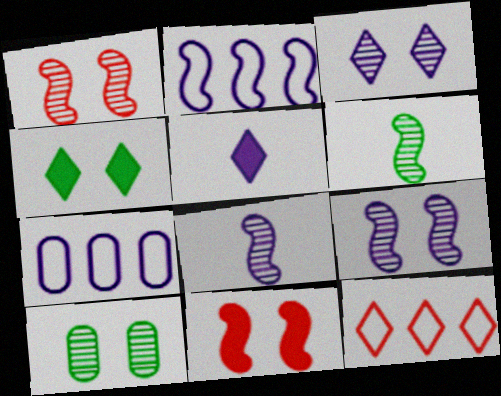[[1, 3, 10], 
[2, 6, 11], 
[5, 7, 9]]